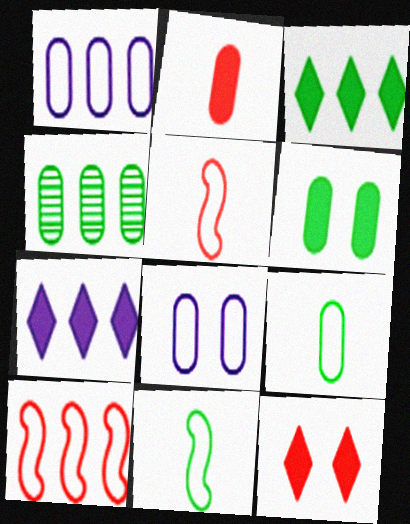[[2, 4, 8], 
[4, 6, 9], 
[4, 7, 10]]